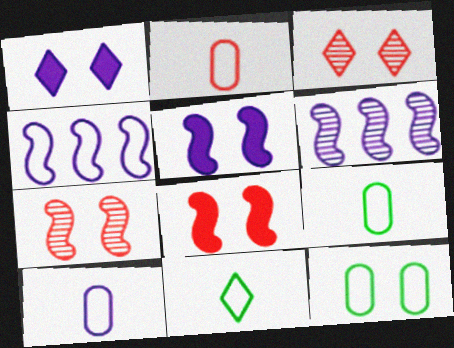[[1, 6, 10], 
[1, 7, 12], 
[2, 9, 10], 
[3, 5, 12]]